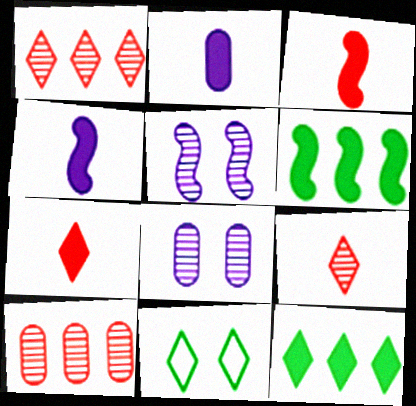[[4, 10, 11]]